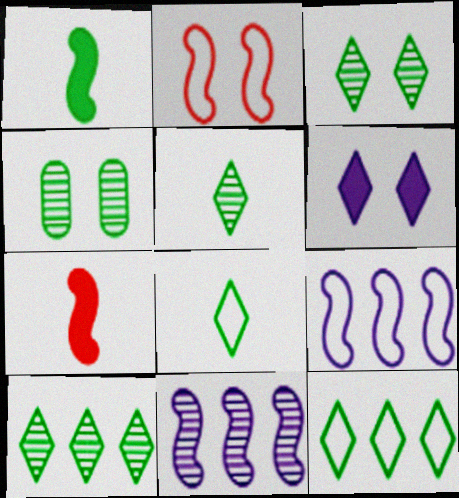[[1, 2, 11], 
[1, 4, 12], 
[2, 4, 6], 
[3, 5, 10]]